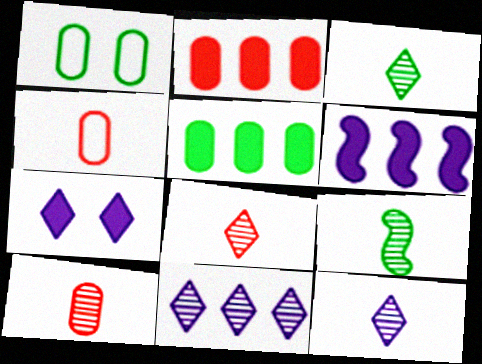[[1, 6, 8], 
[3, 8, 12], 
[9, 10, 12]]